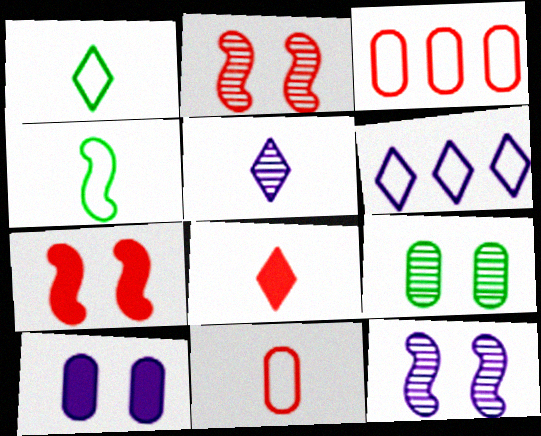[[1, 5, 8], 
[2, 3, 8]]